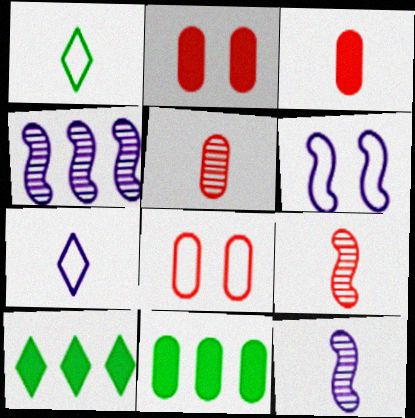[[1, 2, 4], 
[1, 3, 12], 
[5, 6, 10], 
[8, 10, 12]]